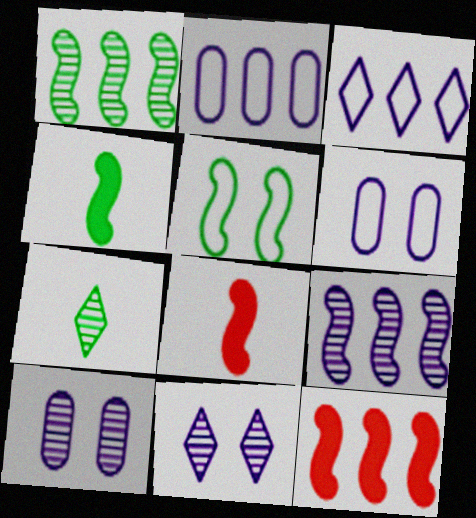[[1, 4, 5], 
[5, 8, 9], 
[6, 7, 12]]